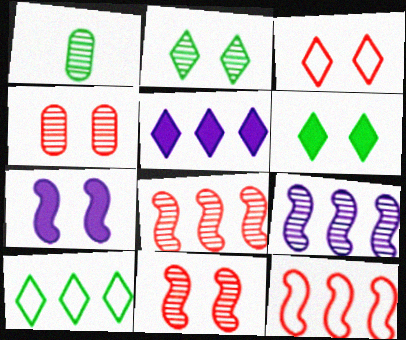[]